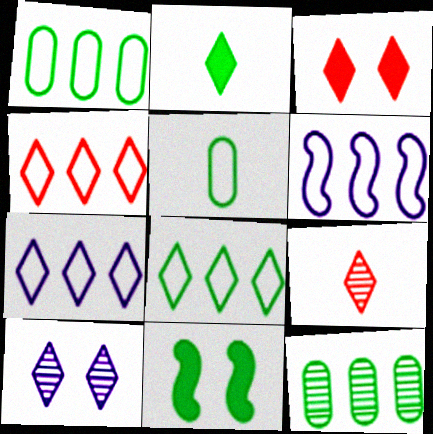[[1, 4, 6], 
[2, 4, 10], 
[3, 4, 9], 
[4, 7, 8]]